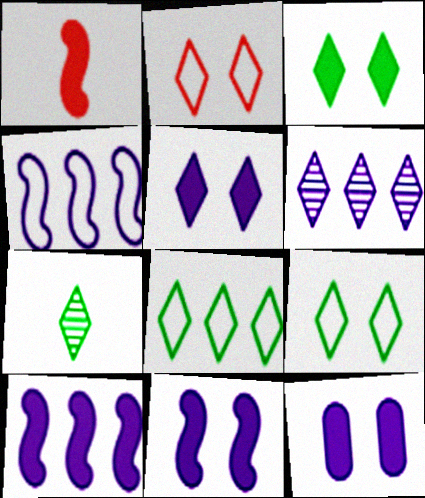[[3, 7, 8], 
[5, 11, 12]]